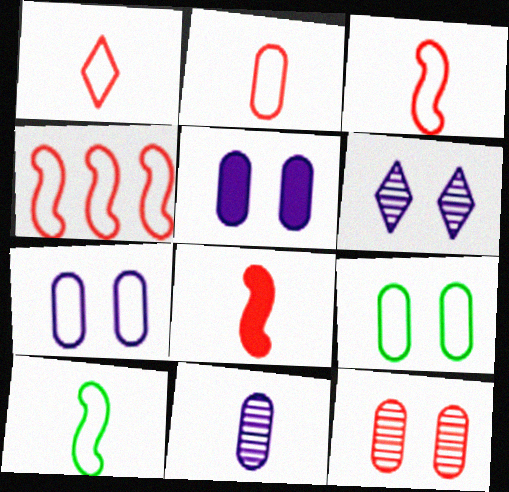[[1, 2, 3], 
[5, 9, 12]]